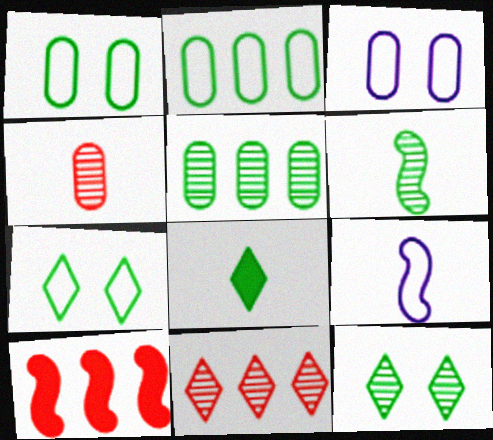[[4, 8, 9], 
[5, 6, 12]]